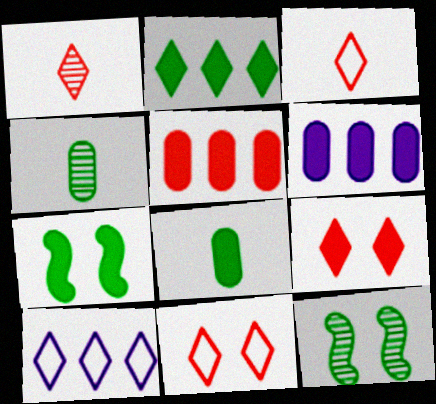[[2, 7, 8], 
[3, 6, 12]]